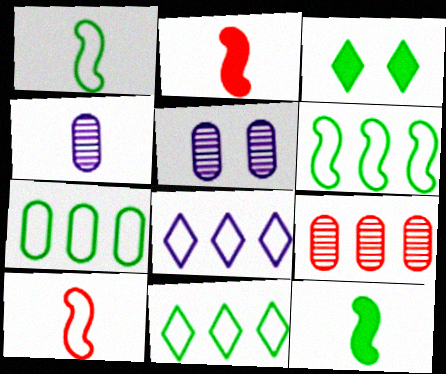[[2, 5, 11], 
[6, 7, 11]]